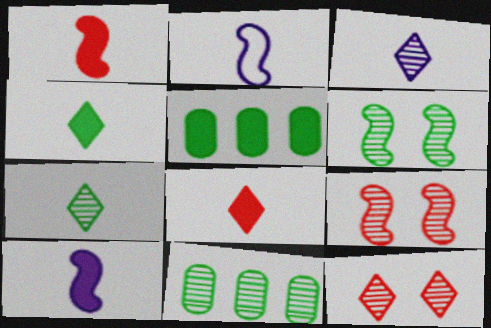[[2, 5, 12], 
[3, 9, 11], 
[6, 7, 11]]